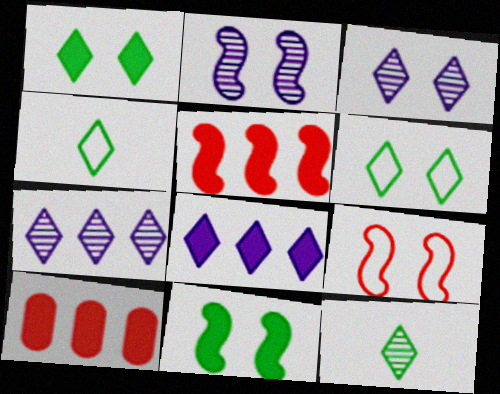[[2, 4, 10], 
[2, 9, 11]]